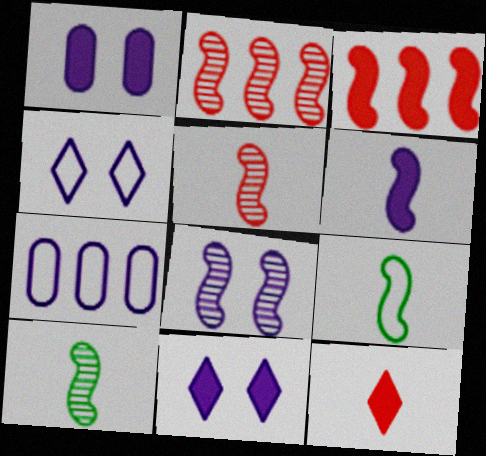[[1, 4, 8], 
[2, 8, 10], 
[3, 8, 9], 
[5, 6, 9]]